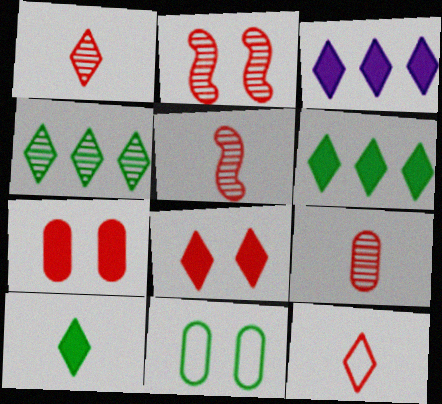[[1, 5, 9], 
[3, 5, 11], 
[3, 8, 10]]